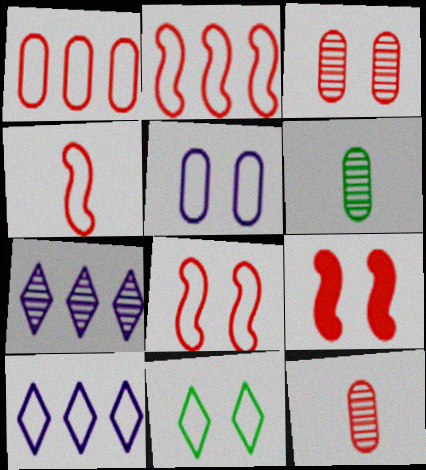[[2, 4, 8], 
[5, 8, 11], 
[6, 9, 10]]